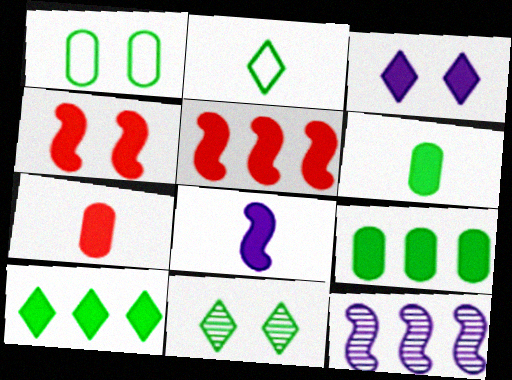[[2, 10, 11], 
[3, 5, 6]]